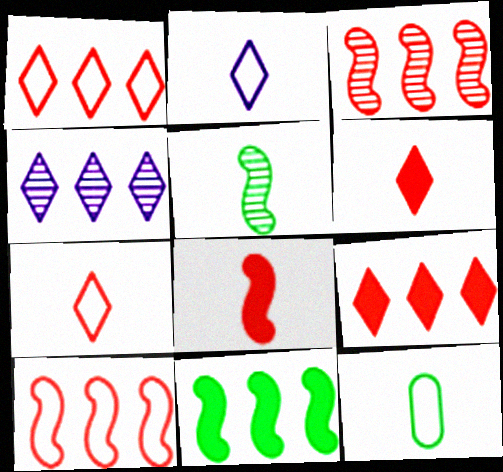[]